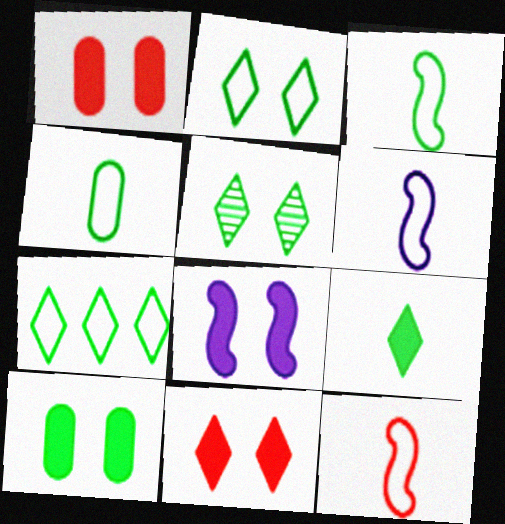[[3, 6, 12], 
[5, 7, 9], 
[8, 10, 11]]